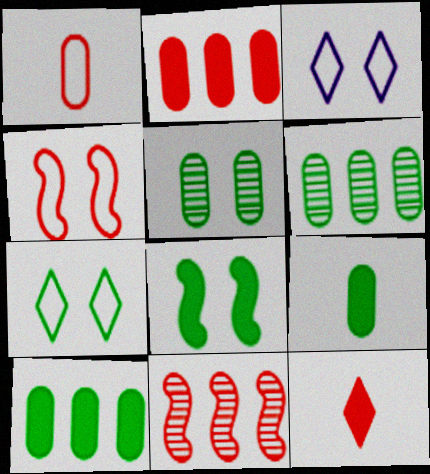[[3, 9, 11], 
[5, 7, 8]]